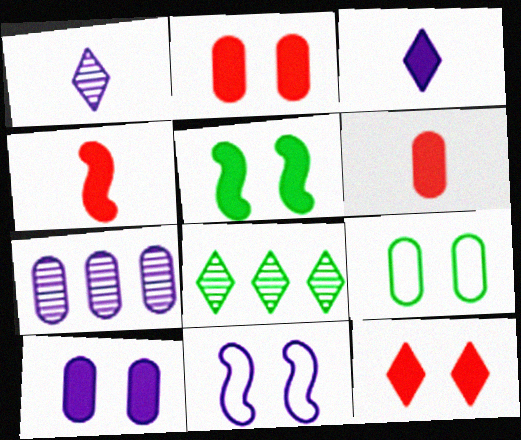[[3, 7, 11], 
[5, 10, 12], 
[6, 7, 9], 
[6, 8, 11]]